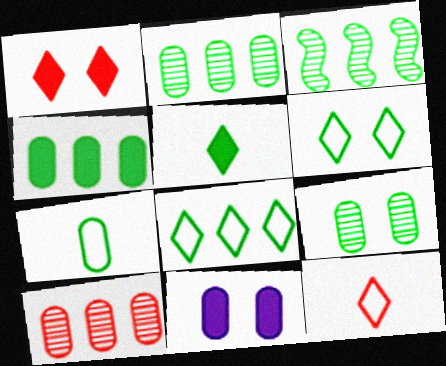[[3, 4, 8], 
[3, 11, 12], 
[4, 7, 9], 
[7, 10, 11]]